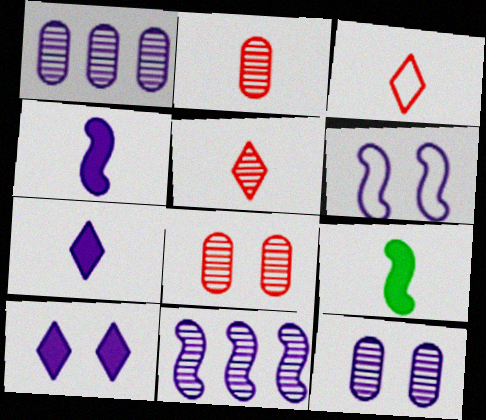[[1, 6, 7], 
[4, 6, 11], 
[6, 10, 12]]